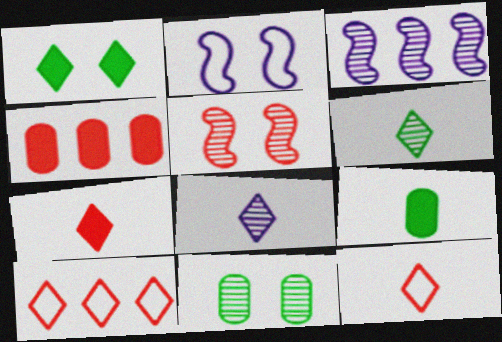[[1, 8, 10], 
[2, 4, 6], 
[4, 5, 12]]